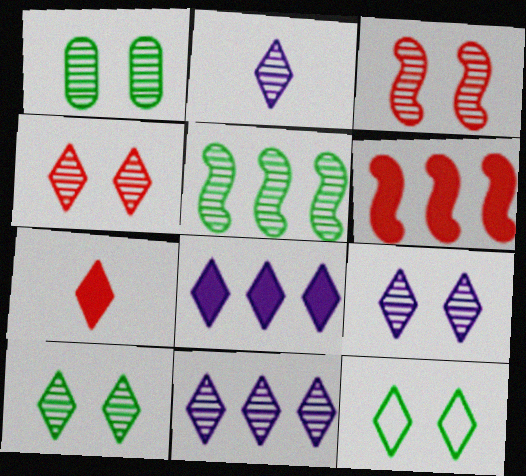[[1, 3, 9], 
[2, 9, 11], 
[4, 9, 10], 
[7, 11, 12]]